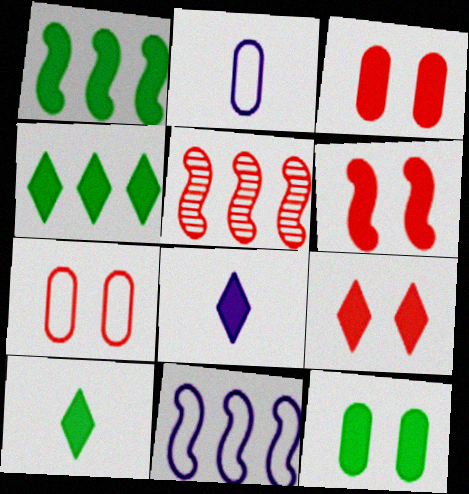[[1, 3, 8], 
[1, 5, 11], 
[1, 10, 12], 
[3, 6, 9], 
[4, 8, 9]]